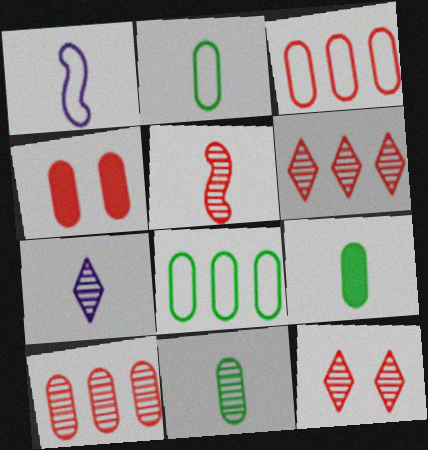[[2, 9, 11], 
[5, 7, 11], 
[5, 10, 12]]